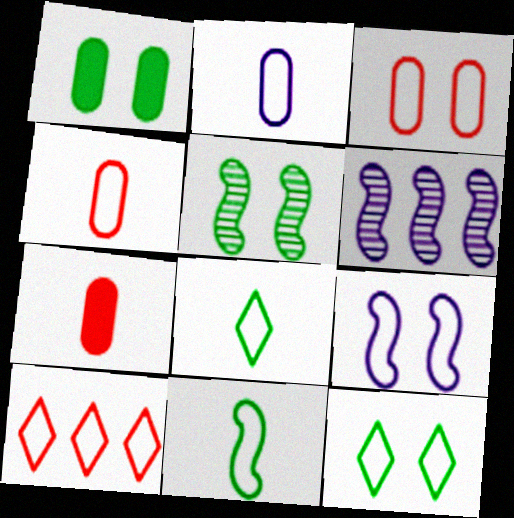[[1, 5, 12], 
[3, 9, 12], 
[6, 7, 12]]